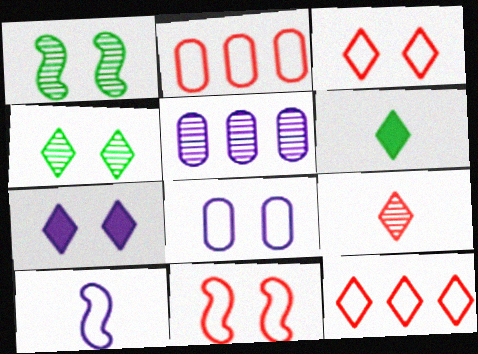[[1, 5, 9], 
[3, 4, 7], 
[5, 6, 11], 
[5, 7, 10]]